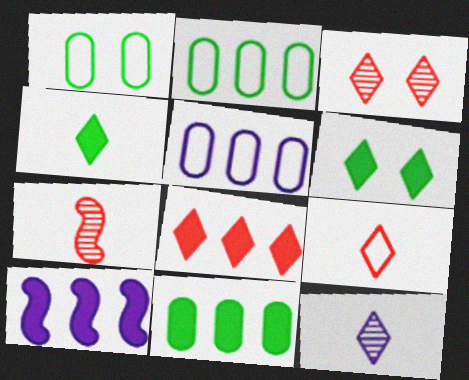[[3, 8, 9], 
[4, 9, 12], 
[5, 6, 7], 
[8, 10, 11]]